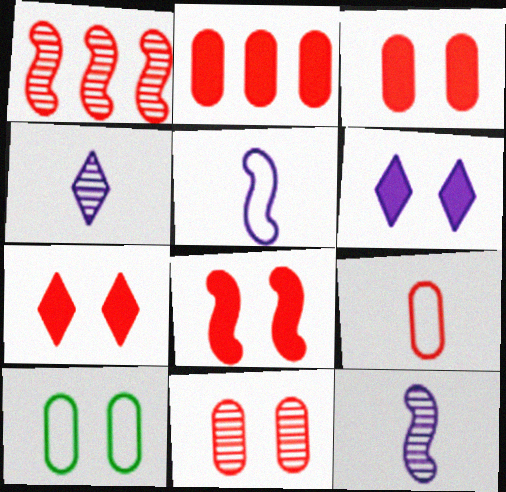[[1, 7, 9], 
[2, 9, 11], 
[3, 7, 8]]